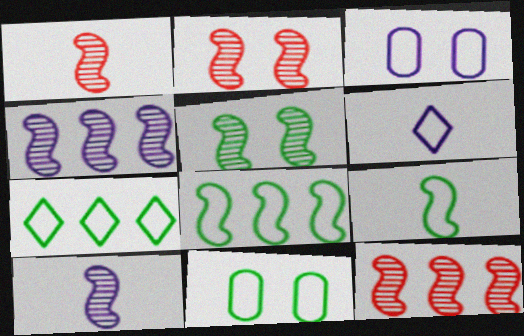[[1, 2, 12], 
[1, 4, 5], 
[5, 10, 12], 
[7, 9, 11]]